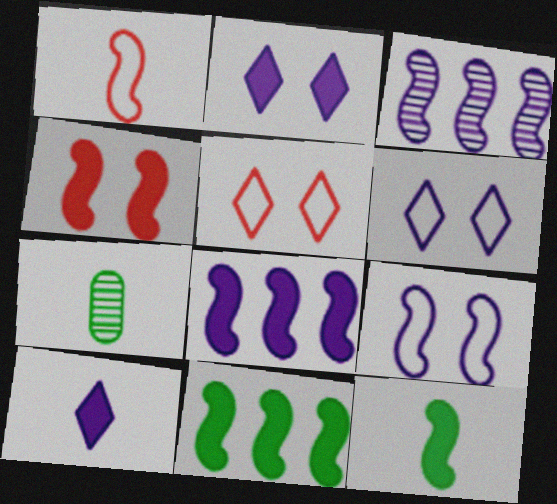[[1, 7, 10], 
[4, 8, 12], 
[5, 7, 8]]